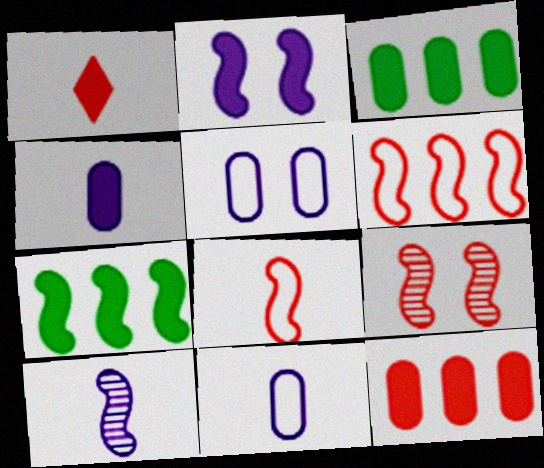[[1, 2, 3]]